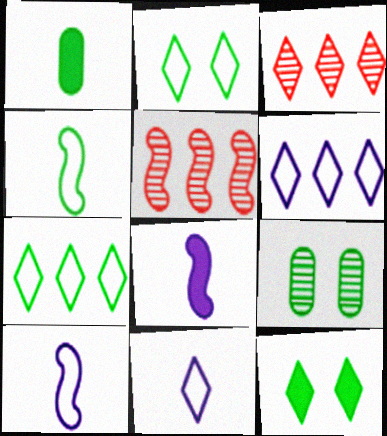[[3, 11, 12]]